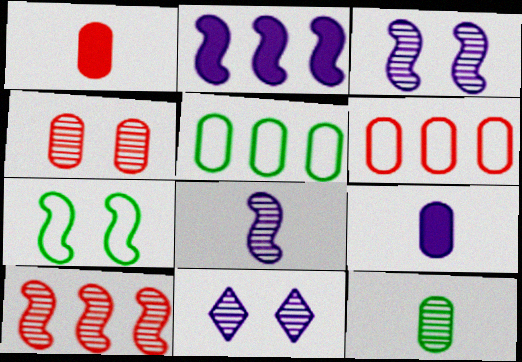[[1, 4, 6], 
[4, 5, 9], 
[10, 11, 12]]